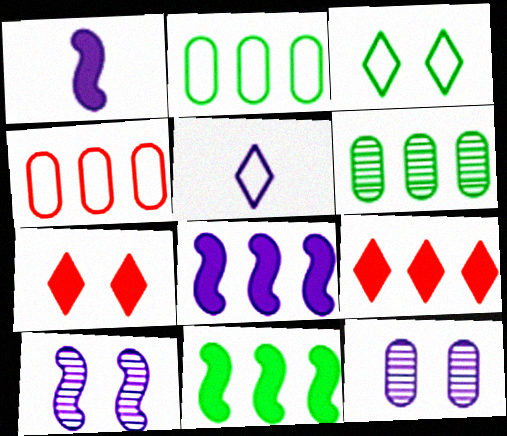[[5, 8, 12]]